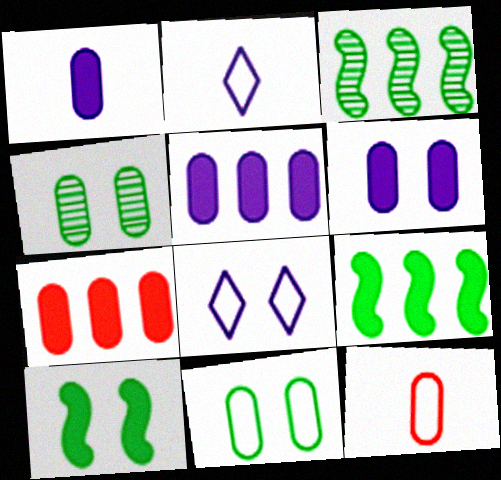[[1, 5, 6], 
[4, 5, 12]]